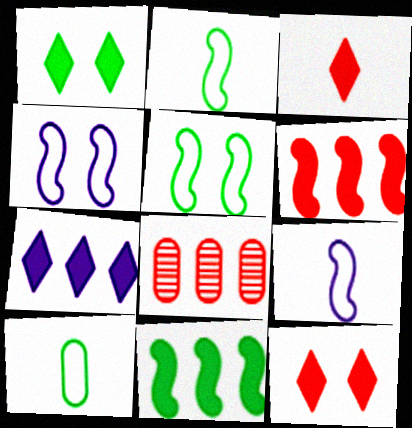[[1, 3, 7], 
[1, 8, 9]]